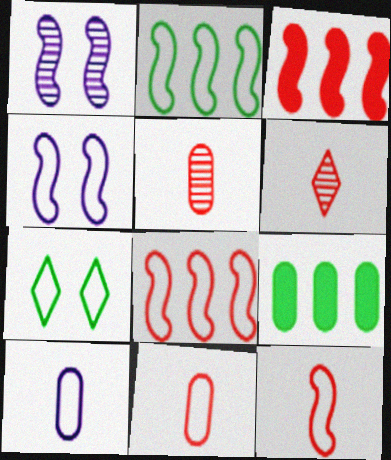[[2, 4, 12], 
[4, 6, 9], 
[7, 8, 10]]